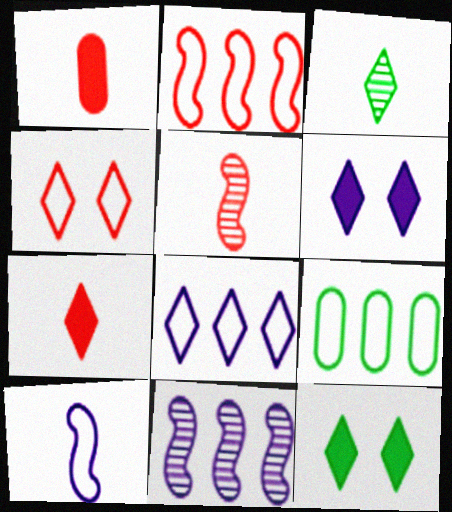[[1, 3, 10], 
[2, 8, 9], 
[4, 9, 10], 
[5, 6, 9]]